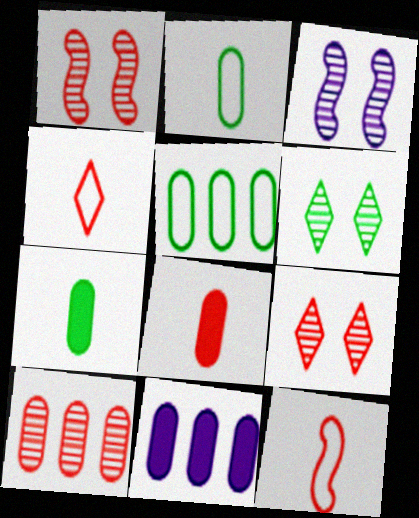[[5, 10, 11], 
[6, 11, 12]]